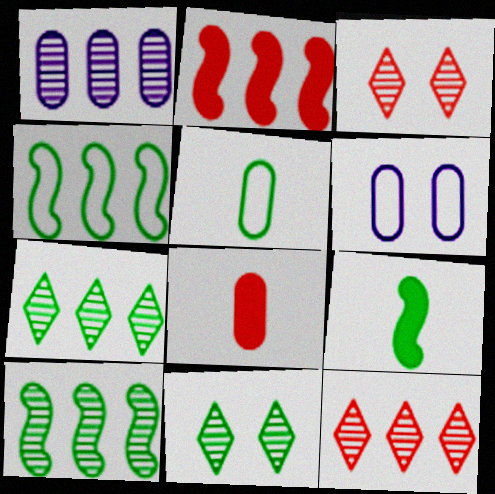[[1, 10, 12], 
[6, 9, 12]]